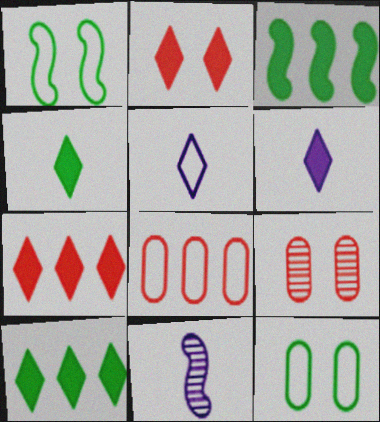[[1, 5, 8], 
[2, 6, 10], 
[3, 5, 9], 
[7, 11, 12]]